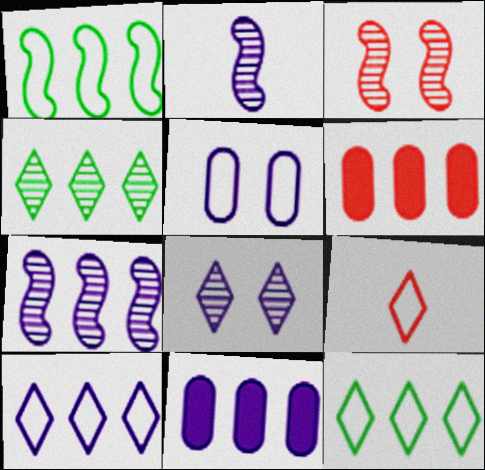[[1, 5, 9], 
[3, 6, 9], 
[6, 7, 12], 
[7, 10, 11]]